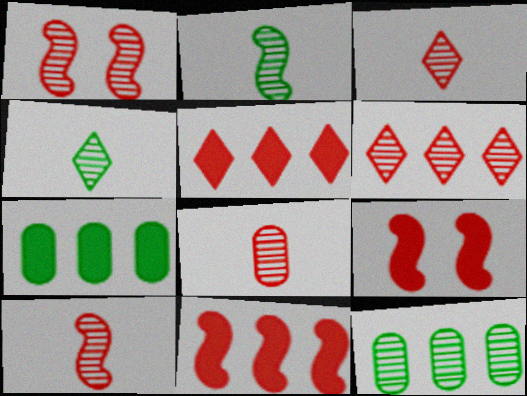[[1, 6, 8], 
[3, 8, 10]]